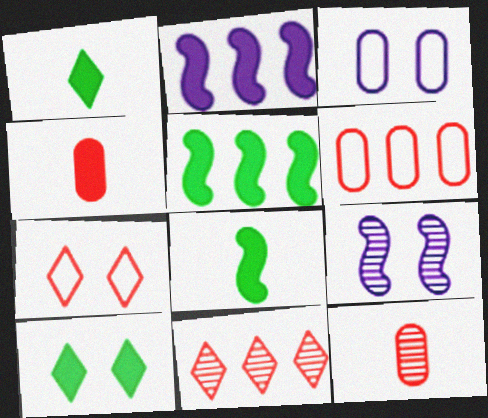[[1, 6, 9], 
[2, 4, 10], 
[3, 8, 11]]